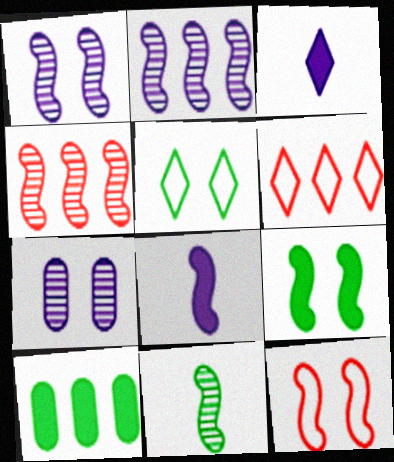[[1, 4, 11], 
[1, 9, 12], 
[2, 6, 10], 
[5, 10, 11]]